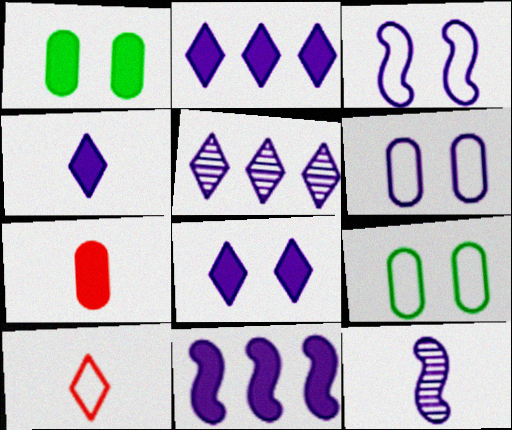[[2, 4, 8], 
[2, 6, 12], 
[3, 11, 12]]